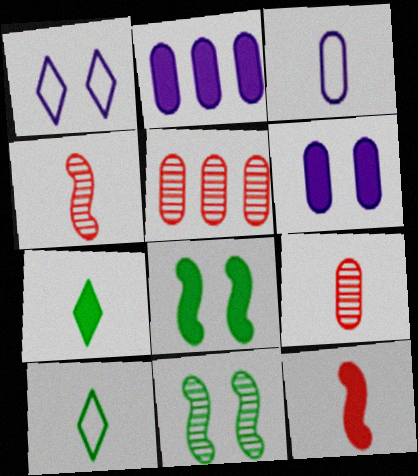[[3, 4, 7]]